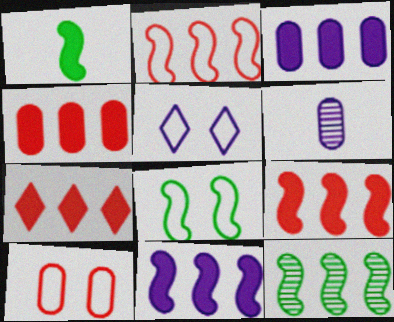[[1, 8, 12], 
[2, 11, 12], 
[4, 7, 9], 
[5, 6, 11], 
[5, 8, 10], 
[6, 7, 8]]